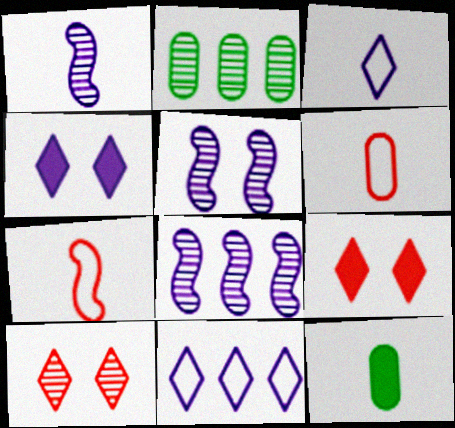[[1, 2, 10], 
[1, 5, 8], 
[2, 4, 7]]